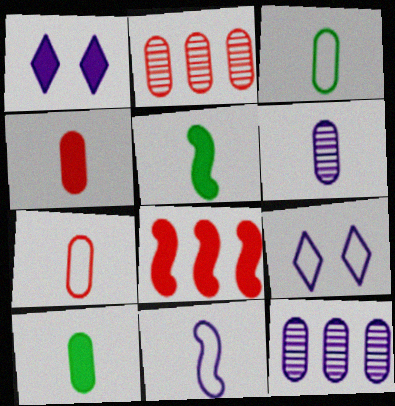[[1, 8, 10], 
[1, 11, 12], 
[2, 5, 9], 
[3, 4, 6], 
[6, 7, 10]]